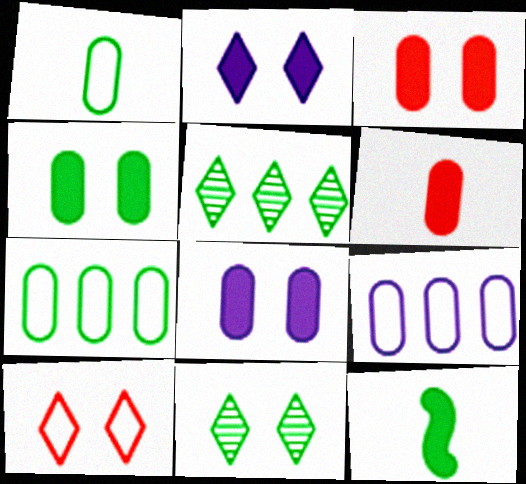[[2, 10, 11], 
[3, 4, 8], 
[7, 11, 12]]